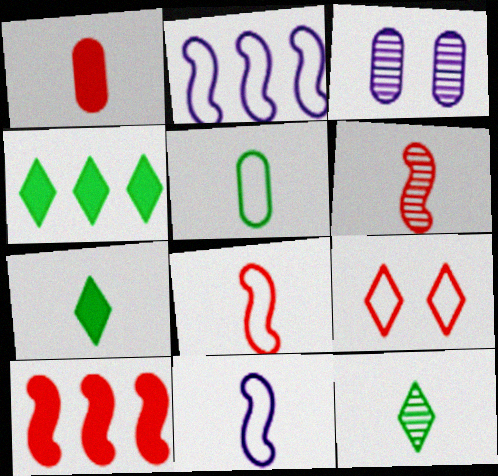[[1, 11, 12], 
[2, 5, 9], 
[3, 4, 8]]